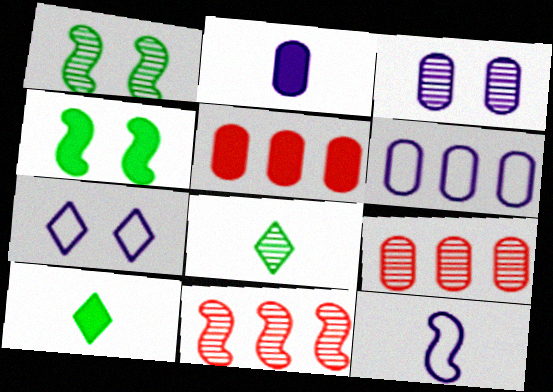[[2, 3, 6], 
[3, 8, 11], 
[4, 11, 12], 
[6, 7, 12]]